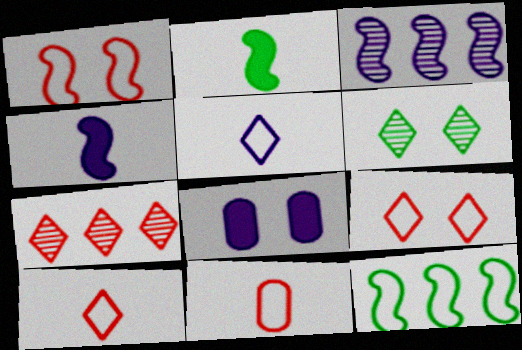[[1, 2, 3], 
[1, 6, 8], 
[3, 5, 8]]